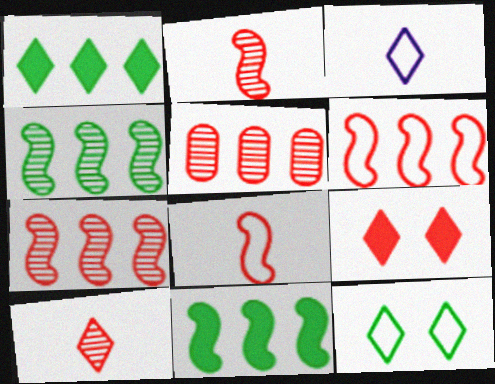[[5, 8, 9]]